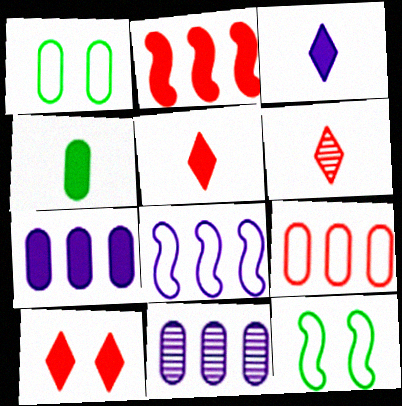[[5, 11, 12], 
[6, 7, 12]]